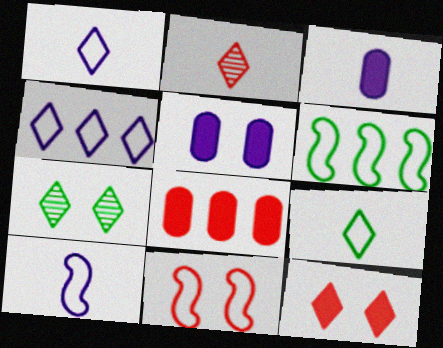[[2, 5, 6], 
[2, 8, 11], 
[5, 7, 11], 
[6, 10, 11], 
[7, 8, 10]]